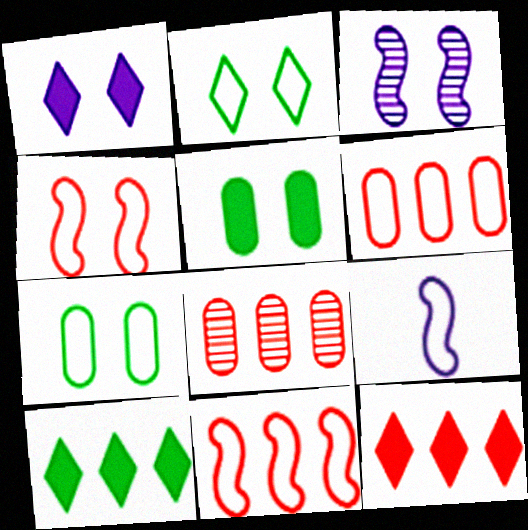[[2, 6, 9], 
[8, 11, 12]]